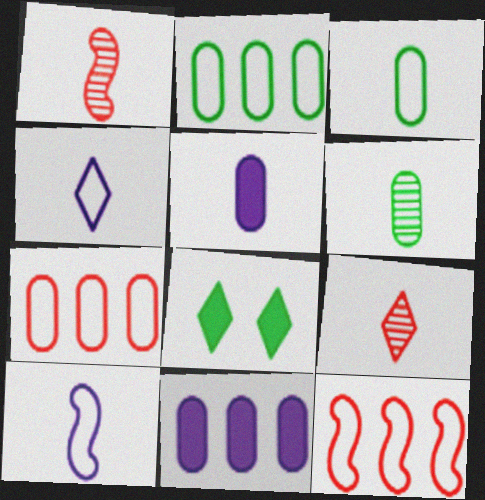[]